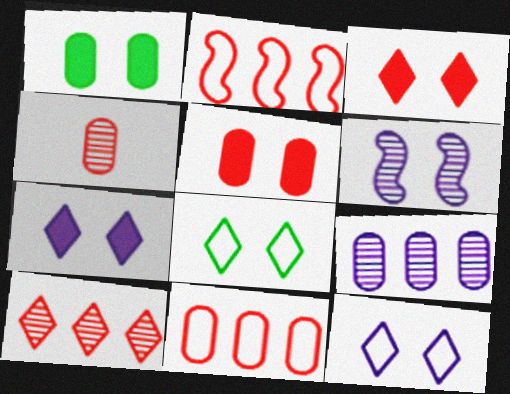[[2, 3, 4], 
[4, 5, 11], 
[5, 6, 8]]